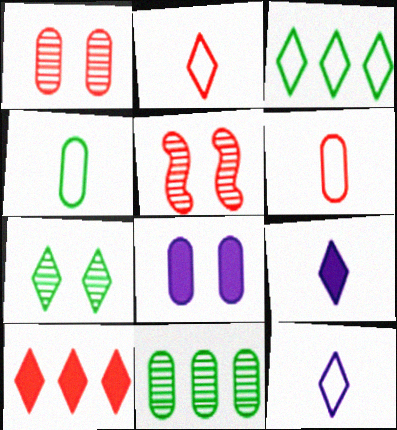[[5, 6, 10], 
[6, 8, 11], 
[7, 10, 12]]